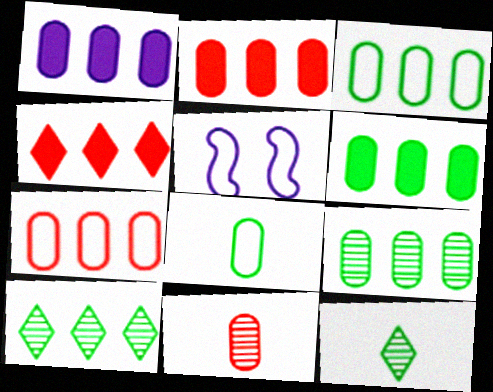[[1, 2, 6], 
[1, 7, 9], 
[2, 5, 12], 
[3, 6, 9]]